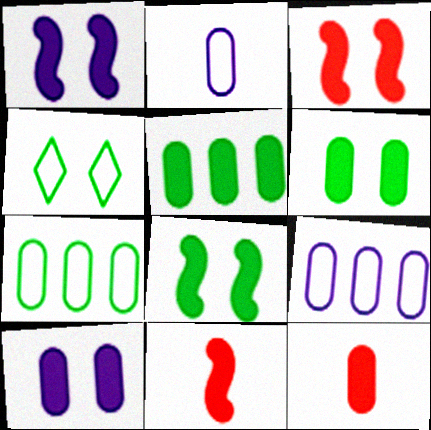[[1, 3, 8], 
[5, 10, 12]]